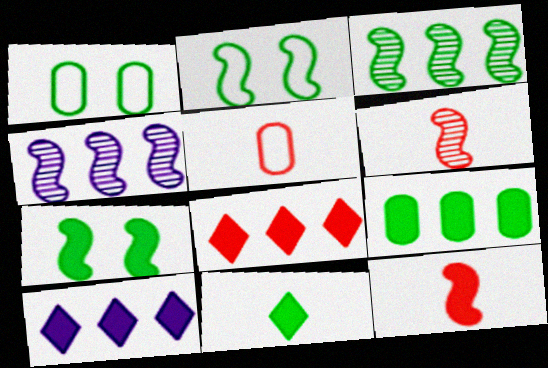[[1, 3, 11], 
[1, 6, 10], 
[2, 4, 12], 
[7, 9, 11]]